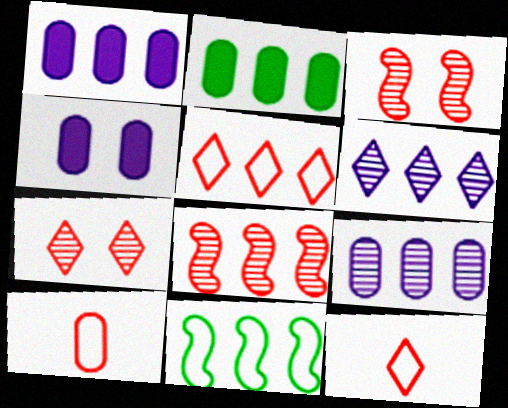[]